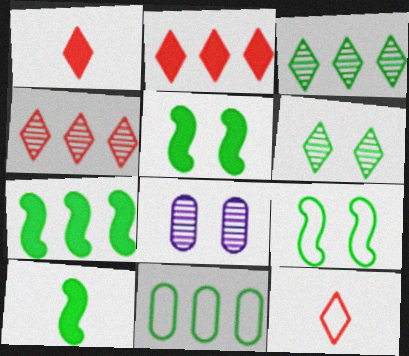[[3, 7, 11], 
[5, 7, 10], 
[6, 10, 11], 
[7, 8, 12]]